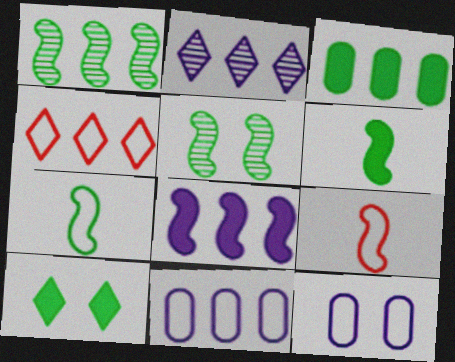[[2, 8, 11], 
[3, 6, 10], 
[4, 7, 12], 
[5, 8, 9]]